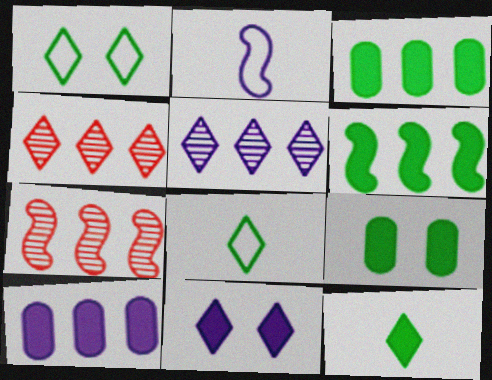[[2, 4, 9], 
[4, 8, 11], 
[6, 9, 12]]